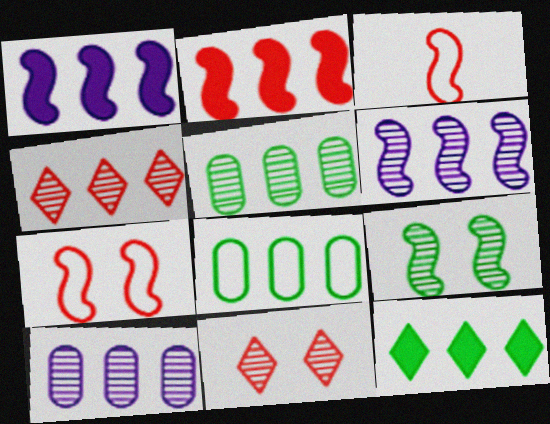[[1, 3, 9], 
[1, 4, 8], 
[4, 5, 6]]